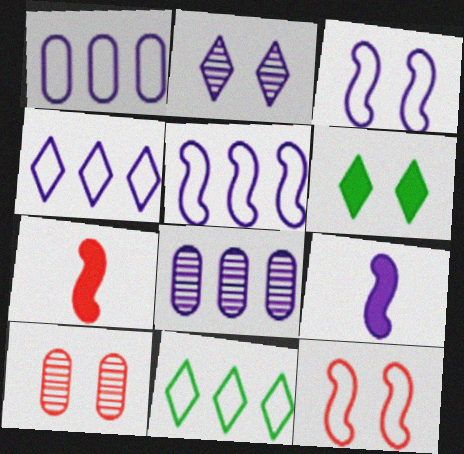[[1, 2, 9], 
[1, 4, 5], 
[3, 6, 10], 
[9, 10, 11]]